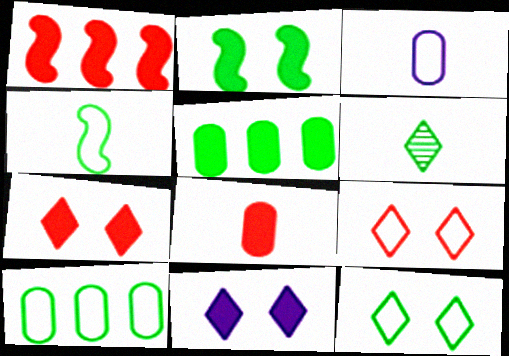[[1, 7, 8], 
[2, 6, 10], 
[4, 10, 12]]